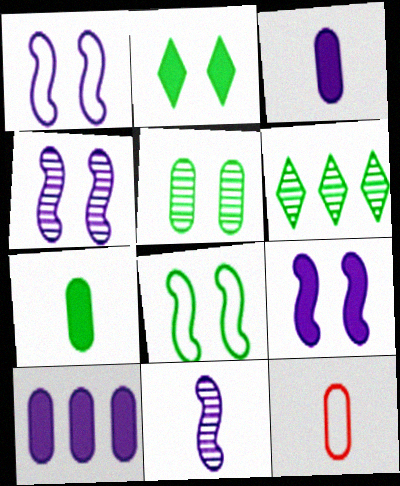[[1, 4, 9], 
[2, 5, 8], 
[5, 10, 12], 
[6, 7, 8], 
[6, 9, 12]]